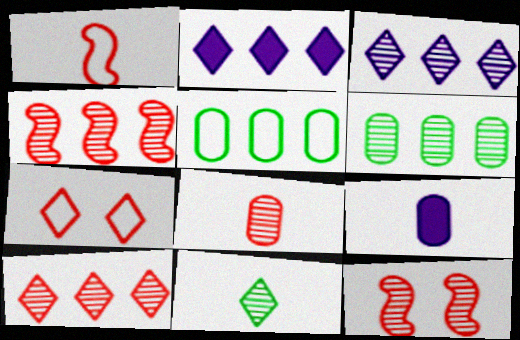[[1, 9, 11], 
[2, 4, 5], 
[2, 7, 11], 
[3, 4, 6], 
[8, 10, 12]]